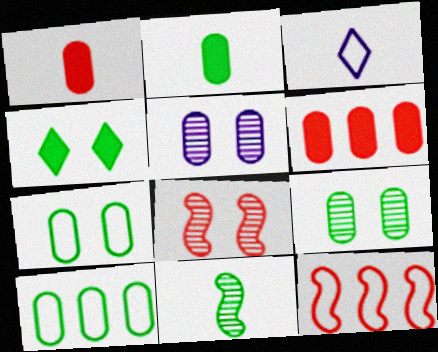[[1, 3, 11], 
[1, 5, 10], 
[2, 9, 10], 
[3, 7, 12], 
[4, 10, 11]]